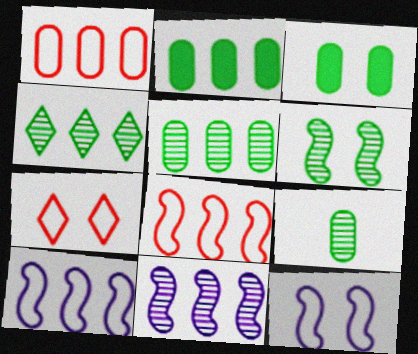[[4, 6, 9]]